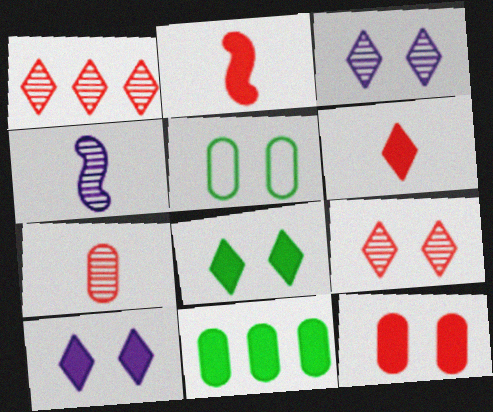[[2, 10, 11]]